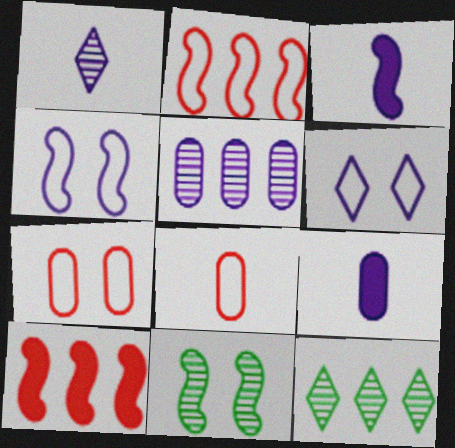[[2, 3, 11], 
[3, 5, 6], 
[3, 7, 12]]